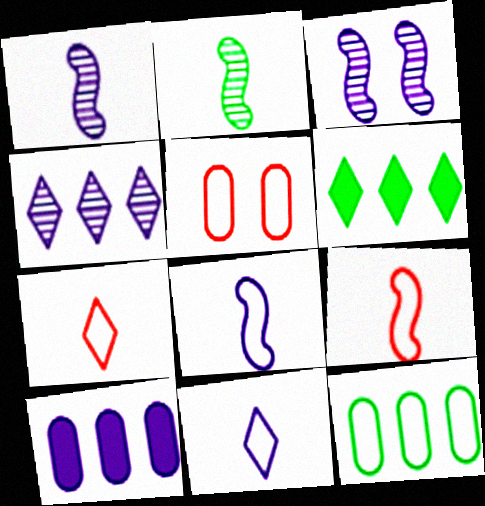[[1, 5, 6], 
[3, 10, 11]]